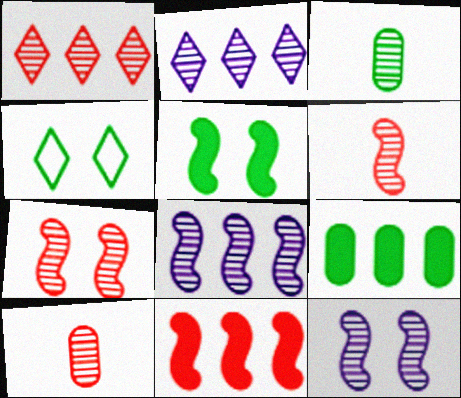[[1, 3, 12], 
[1, 7, 10], 
[2, 3, 7]]